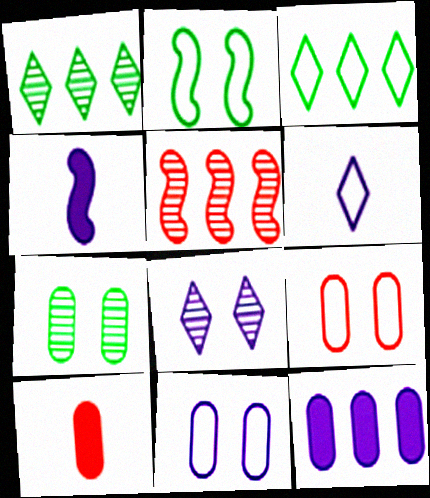[[1, 4, 9], 
[2, 4, 5], 
[3, 5, 12]]